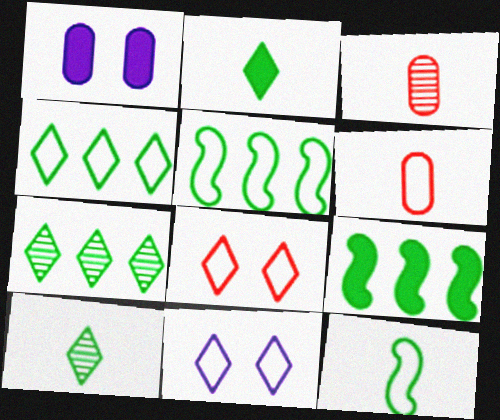[[3, 9, 11], 
[5, 6, 11]]